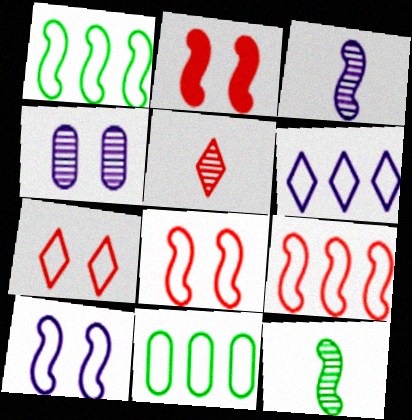[[1, 2, 3], 
[6, 9, 11]]